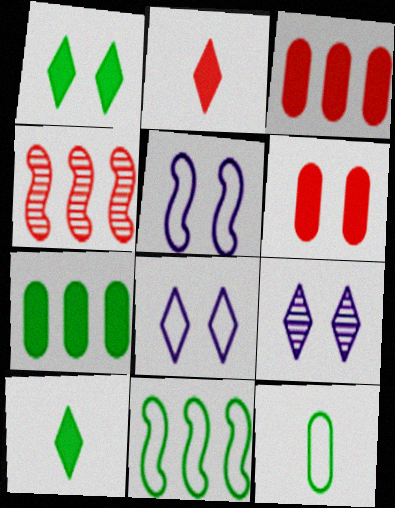[]